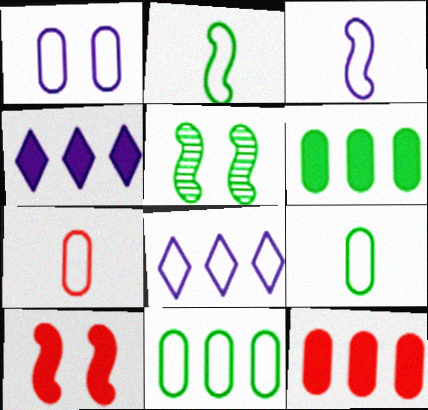[[1, 3, 8], 
[1, 7, 11], 
[4, 5, 7]]